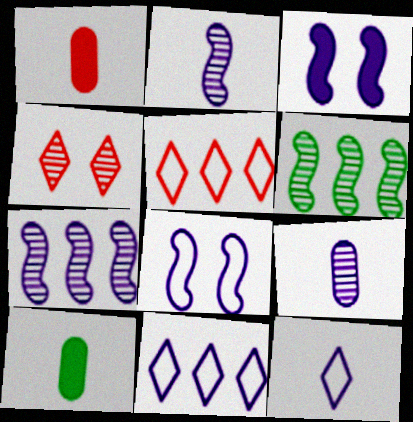[[3, 9, 11], 
[4, 6, 9]]